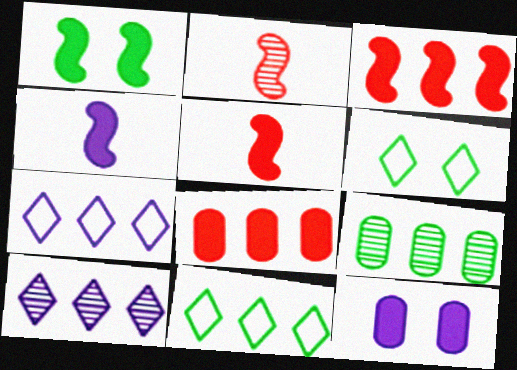[[1, 3, 4], 
[2, 11, 12], 
[3, 7, 9]]